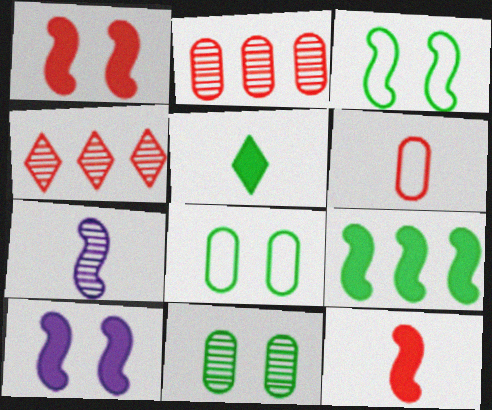[[1, 4, 6], 
[4, 7, 11], 
[5, 6, 7], 
[9, 10, 12]]